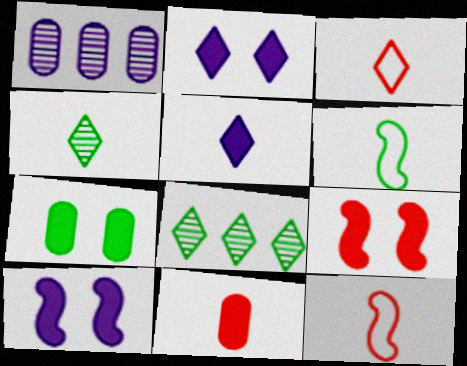[[2, 3, 8], 
[2, 7, 9], 
[3, 4, 5], 
[6, 7, 8]]